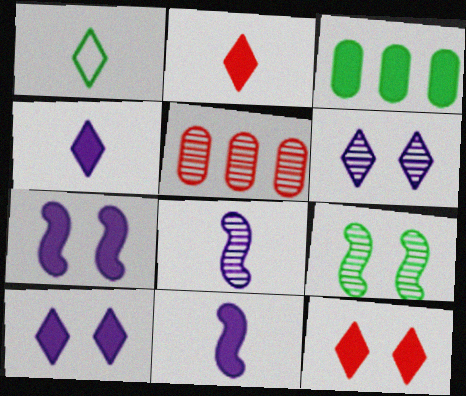[[1, 3, 9], 
[1, 5, 7], 
[2, 3, 7], 
[3, 11, 12]]